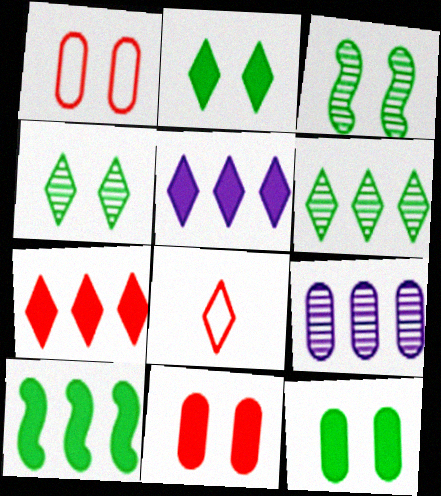[[4, 5, 8]]